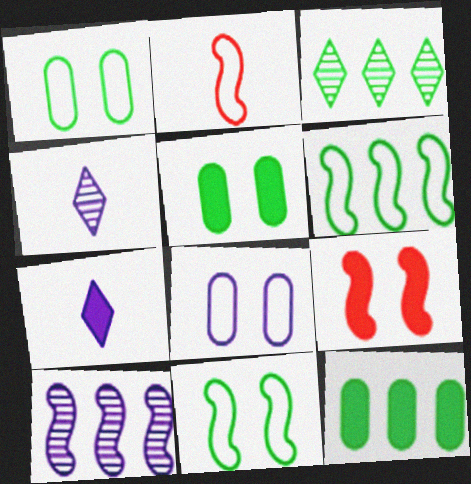[[3, 6, 12], 
[7, 8, 10], 
[7, 9, 12]]